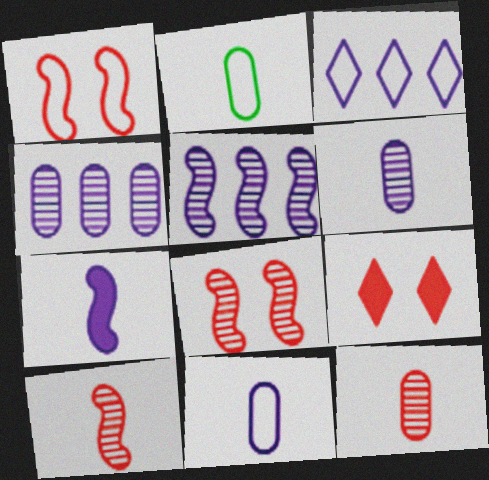[[1, 2, 3], 
[2, 5, 9]]